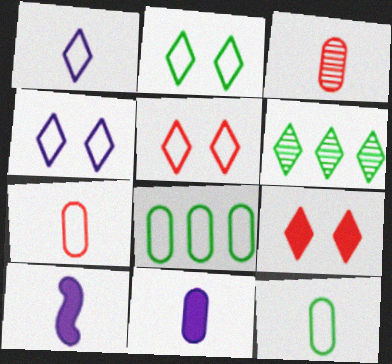[[1, 6, 9], 
[2, 4, 5], 
[3, 11, 12]]